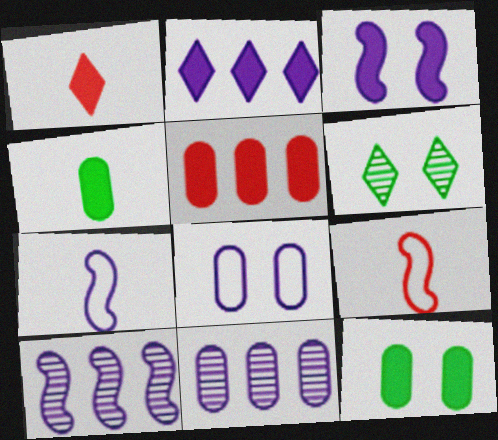[[3, 7, 10], 
[5, 6, 7]]